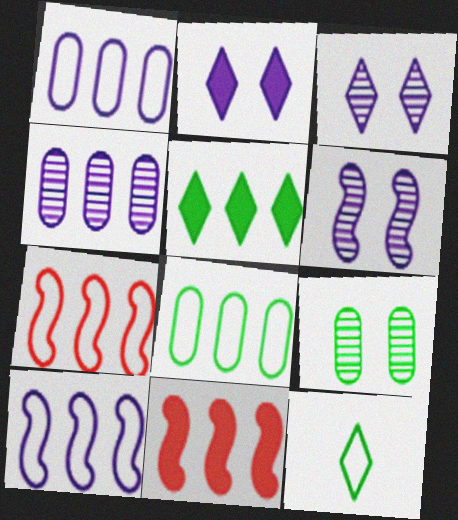[[4, 5, 7]]